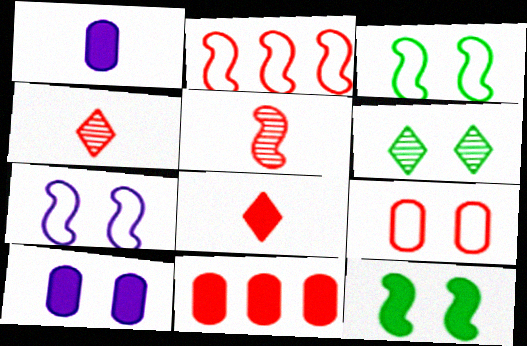[[1, 2, 6]]